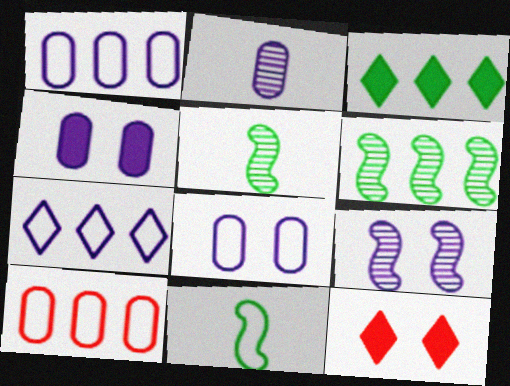[[1, 2, 4], 
[1, 5, 12]]